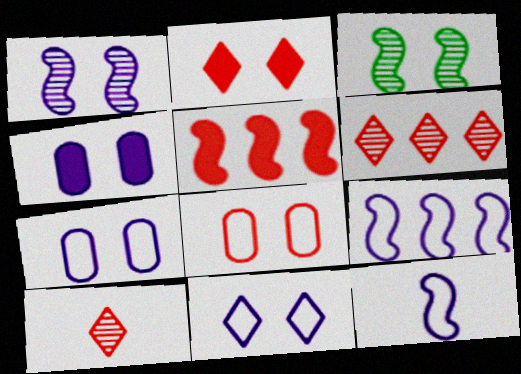[[1, 4, 11], 
[2, 3, 7], 
[3, 5, 12], 
[5, 8, 10]]